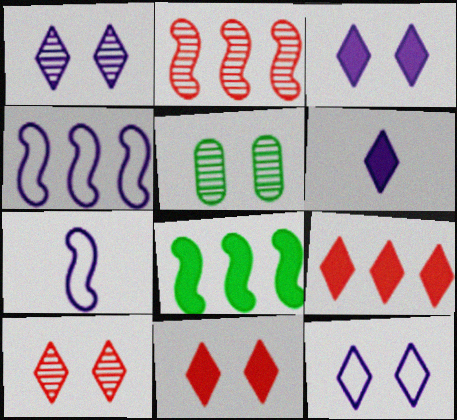[[1, 3, 12], 
[2, 4, 8], 
[5, 7, 9]]